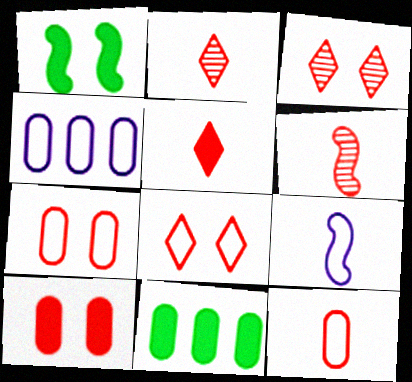[[1, 2, 4], 
[3, 9, 11], 
[5, 6, 12]]